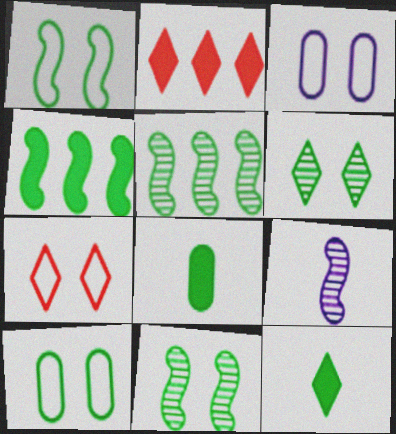[[1, 3, 7], 
[2, 9, 10], 
[5, 10, 12]]